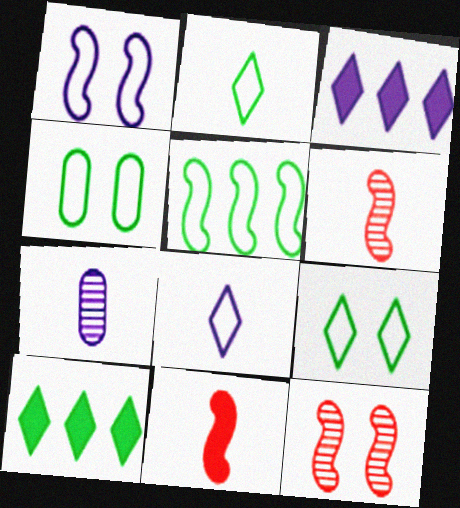[[1, 3, 7], 
[2, 4, 5], 
[2, 7, 11], 
[3, 4, 6]]